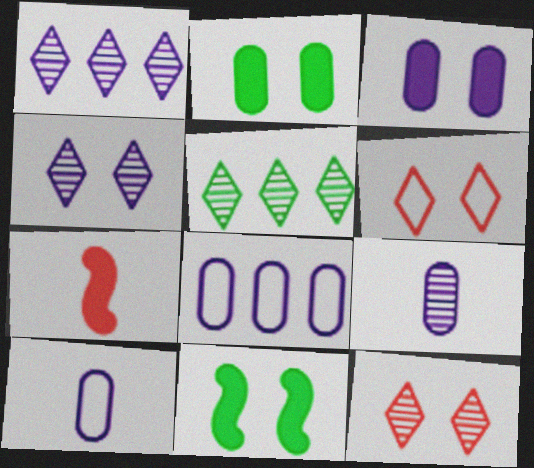[[3, 8, 9]]